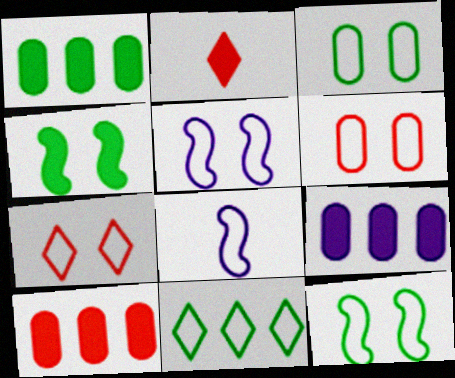[[1, 9, 10], 
[2, 4, 9], 
[3, 5, 7], 
[6, 8, 11]]